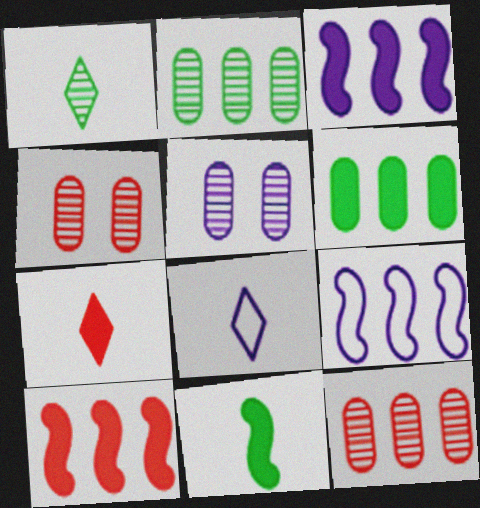[[1, 7, 8], 
[3, 5, 8]]